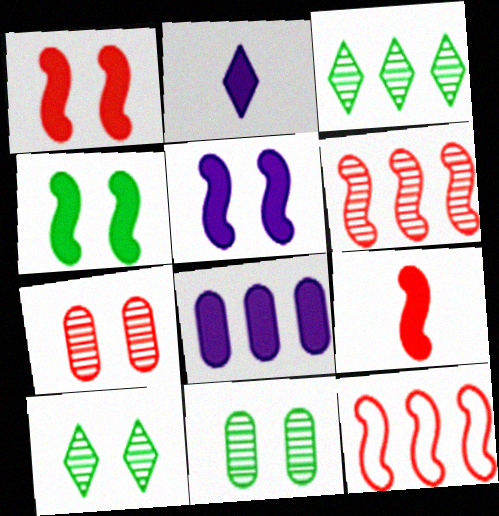[[1, 4, 5], 
[2, 5, 8], 
[2, 11, 12], 
[3, 8, 12]]